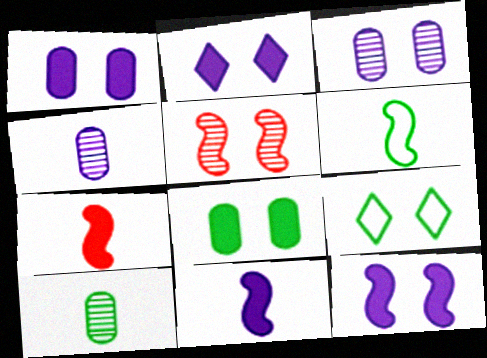[[1, 2, 12], 
[1, 5, 9]]